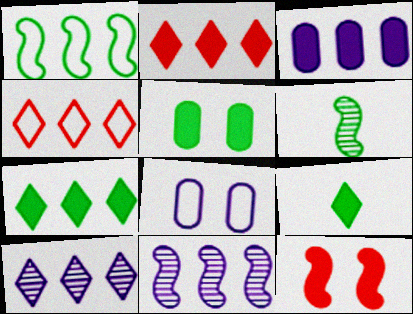[[2, 6, 8], 
[3, 9, 12], 
[4, 7, 10]]